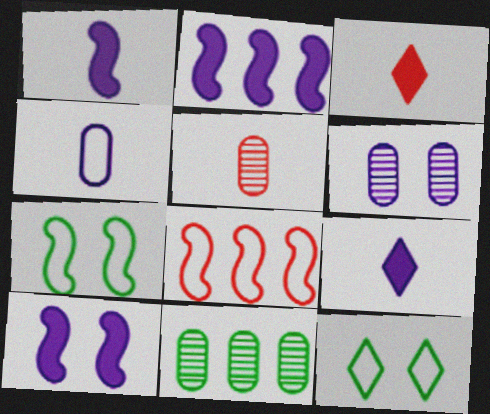[[1, 2, 10], 
[2, 5, 12], 
[4, 8, 12], 
[5, 6, 11]]